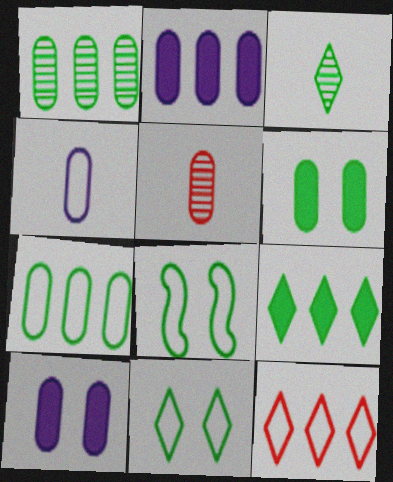[[3, 9, 11], 
[4, 8, 12], 
[5, 7, 10]]